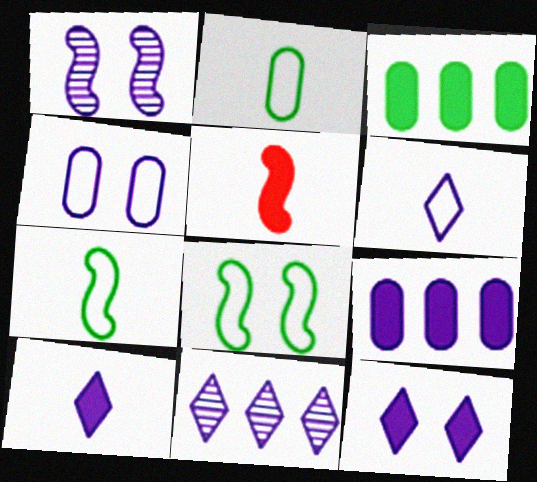[[1, 4, 12], 
[1, 6, 9], 
[3, 5, 12], 
[6, 11, 12]]